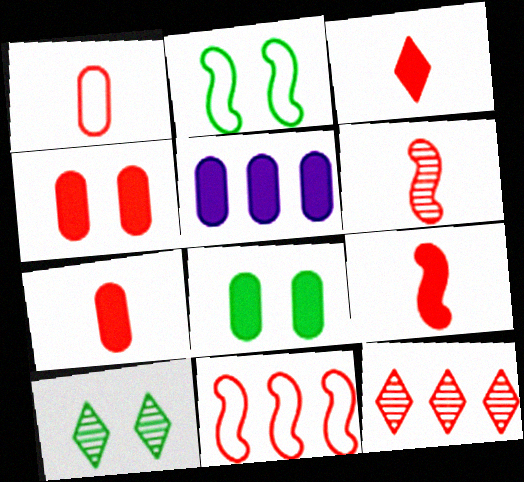[[1, 3, 6], 
[2, 8, 10], 
[3, 7, 9], 
[5, 7, 8]]